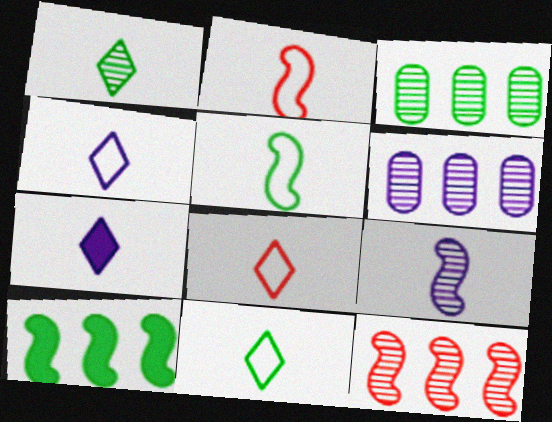[[1, 7, 8], 
[4, 8, 11]]